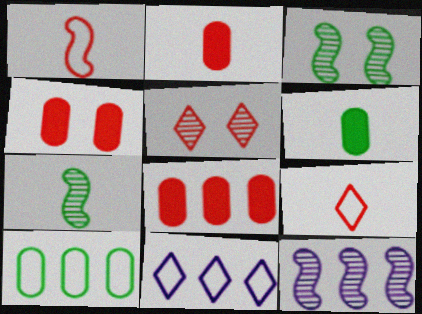[[1, 5, 8], 
[2, 3, 11], 
[2, 4, 8], 
[4, 7, 11]]